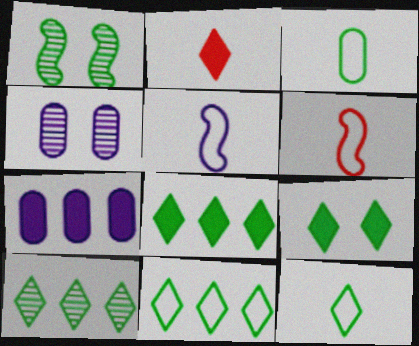[[1, 3, 8], 
[4, 6, 8], 
[8, 10, 11], 
[9, 10, 12]]